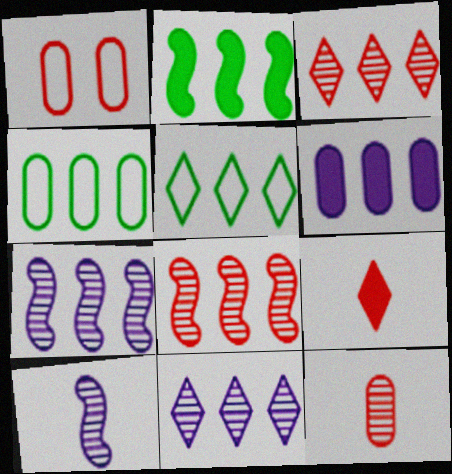[[1, 8, 9], 
[5, 6, 8]]